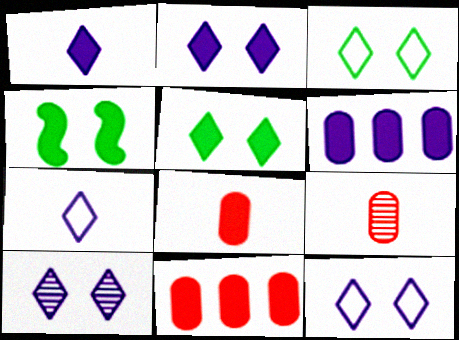[[1, 4, 11], 
[2, 10, 12]]